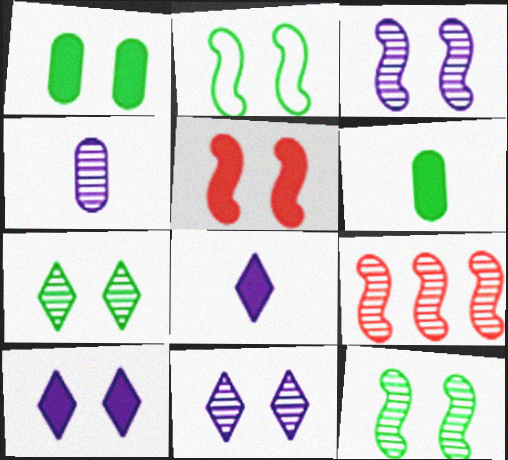[[1, 2, 7], 
[1, 5, 10], 
[2, 3, 5], 
[4, 7, 9]]